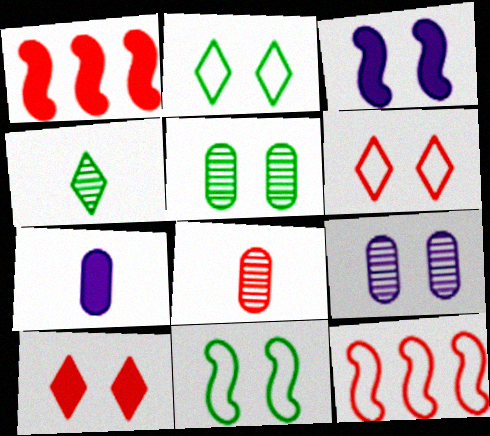[[1, 6, 8], 
[3, 5, 6], 
[8, 10, 12], 
[9, 10, 11]]